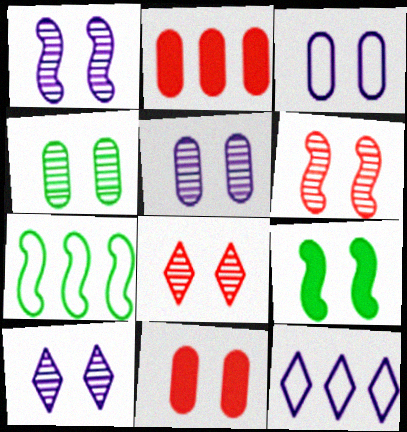[[1, 4, 8], 
[1, 5, 10], 
[3, 4, 11], 
[3, 8, 9], 
[4, 6, 10]]